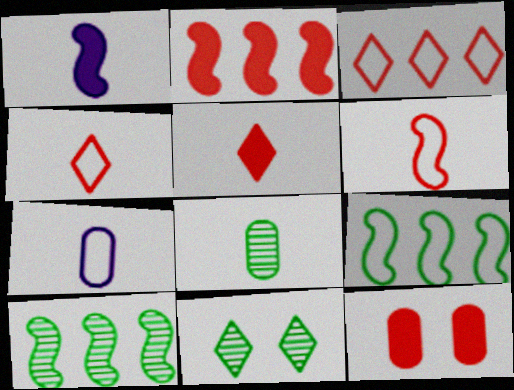[[1, 4, 8], 
[2, 5, 12], 
[2, 7, 11], 
[8, 10, 11]]